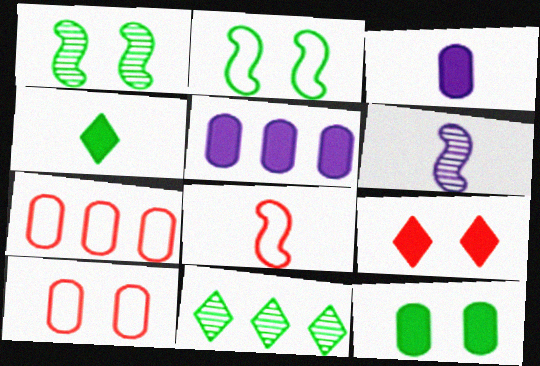[]